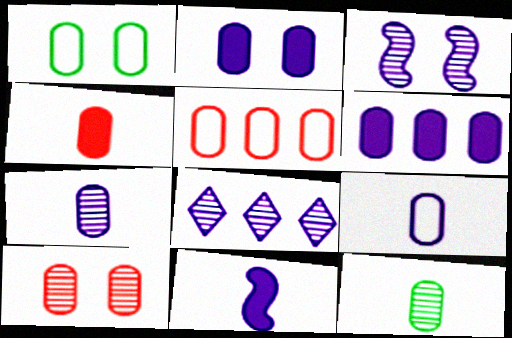[[1, 2, 10], 
[1, 5, 9], 
[2, 5, 12], 
[3, 7, 8], 
[4, 5, 10], 
[4, 9, 12]]